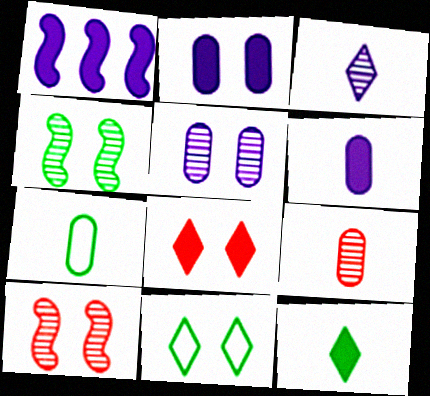[[1, 9, 11], 
[2, 10, 11], 
[6, 7, 9]]